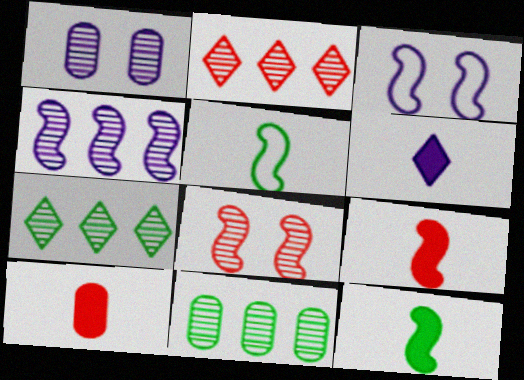[[2, 4, 11], 
[3, 7, 10], 
[6, 10, 12]]